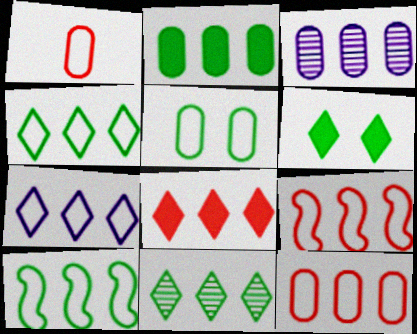[[2, 3, 12], 
[2, 10, 11], 
[3, 8, 10], 
[7, 8, 11], 
[7, 10, 12]]